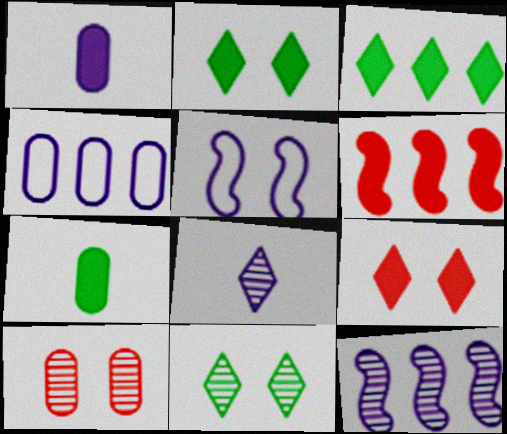[[1, 2, 6], 
[2, 5, 10], 
[4, 7, 10]]